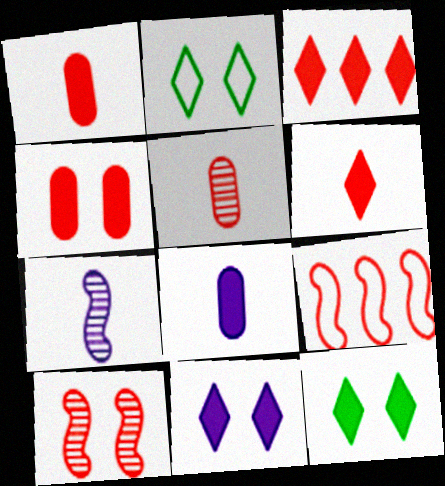[]